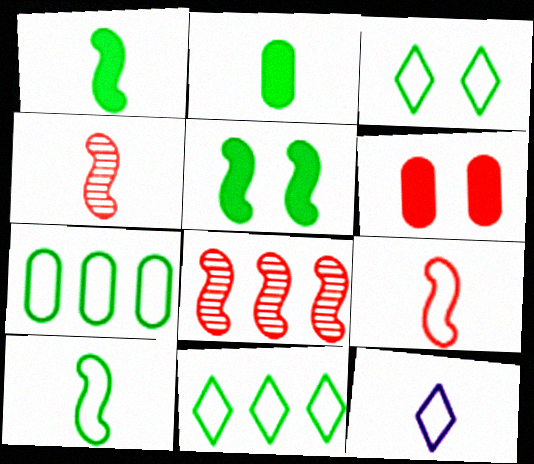[[2, 4, 12], 
[3, 7, 10]]